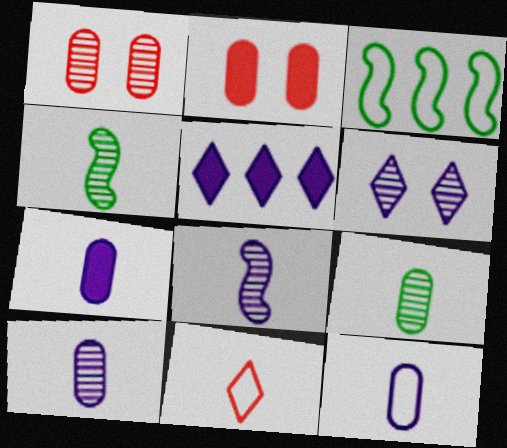[[4, 7, 11], 
[7, 10, 12]]